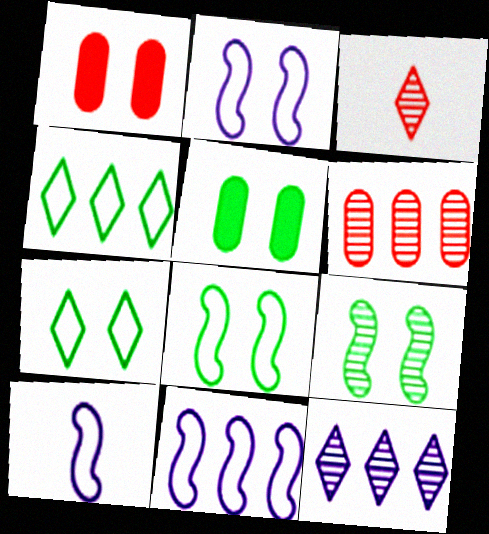[[2, 10, 11], 
[3, 5, 11], 
[5, 7, 9]]